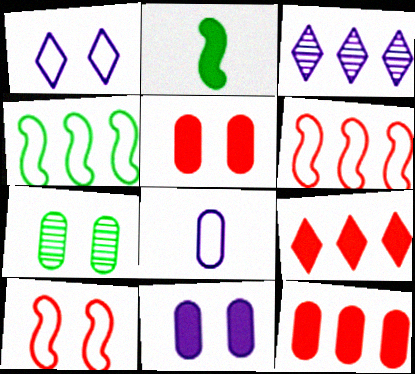[[2, 9, 11], 
[3, 4, 12], 
[7, 8, 12]]